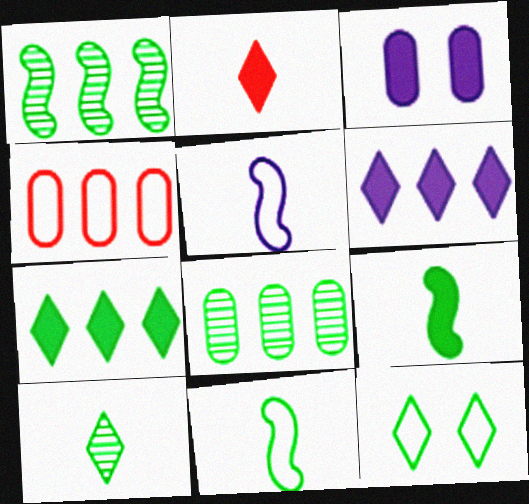[[1, 4, 6], 
[4, 5, 12], 
[7, 10, 12], 
[8, 9, 12]]